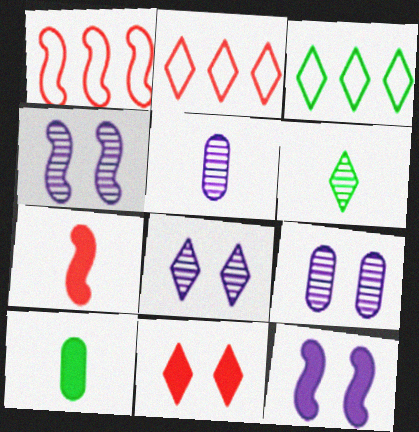[[1, 8, 10], 
[2, 4, 10], 
[3, 7, 9], 
[4, 8, 9]]